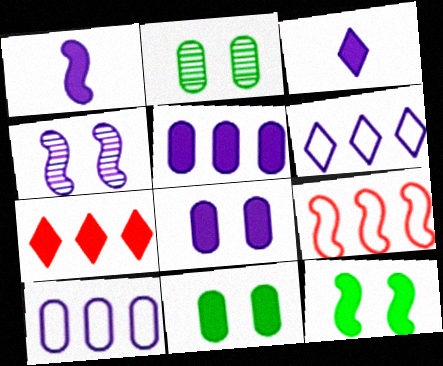[[1, 7, 11], 
[2, 3, 9], 
[3, 4, 10]]